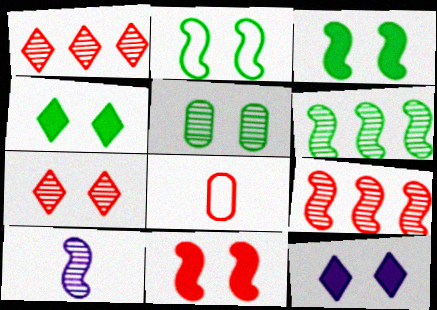[[1, 5, 10], 
[1, 8, 11], 
[2, 4, 5], 
[6, 8, 12]]